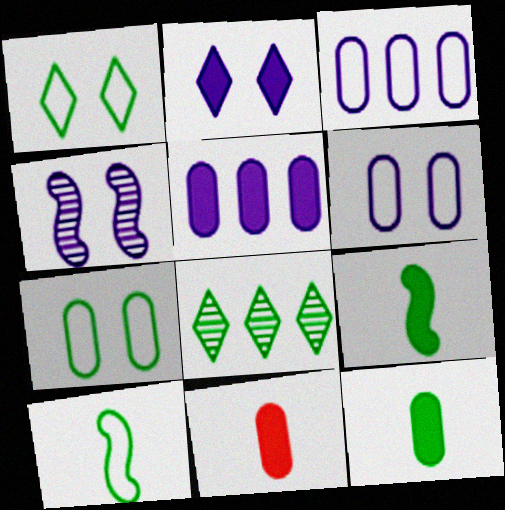[[2, 4, 6], 
[7, 8, 9]]